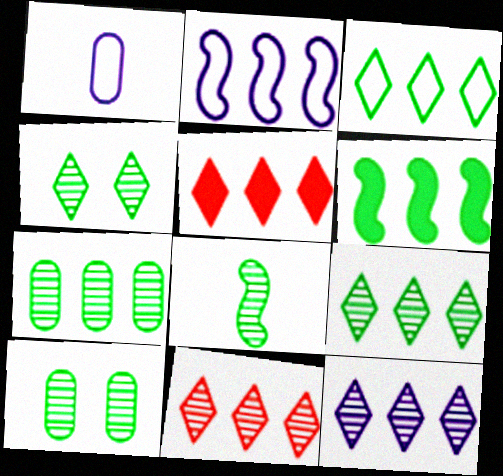[[2, 5, 7], 
[3, 5, 12], 
[3, 6, 7], 
[4, 7, 8], 
[8, 9, 10], 
[9, 11, 12]]